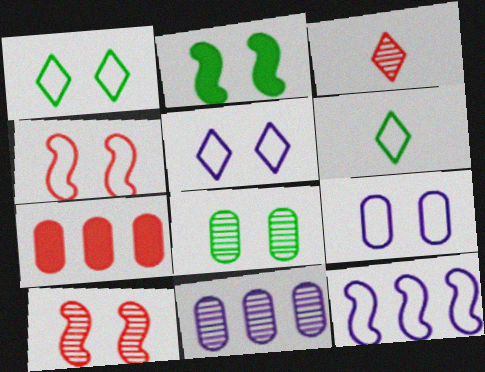[[1, 2, 8], 
[1, 4, 9], 
[3, 4, 7]]